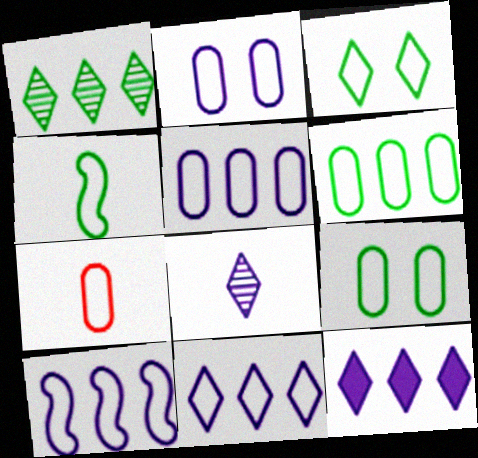[[2, 6, 7], 
[3, 4, 6], 
[3, 7, 10], 
[5, 7, 9], 
[5, 10, 11]]